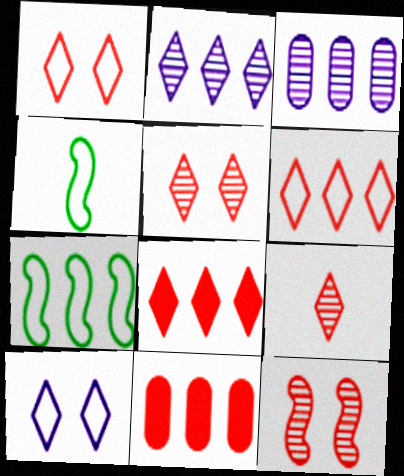[[1, 8, 9], 
[2, 7, 11], 
[3, 7, 8]]